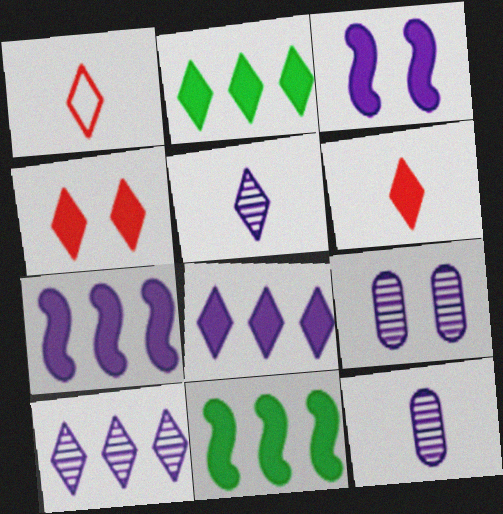[[1, 9, 11]]